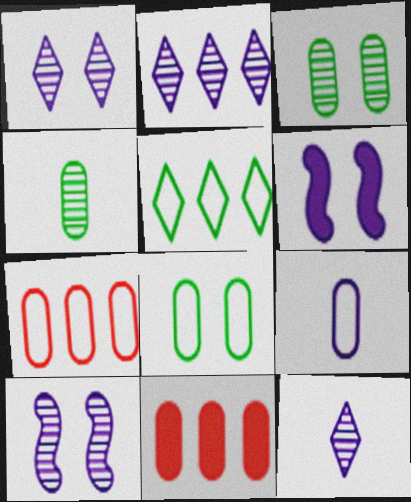[[1, 2, 12], 
[2, 6, 9], 
[3, 9, 11], 
[7, 8, 9]]